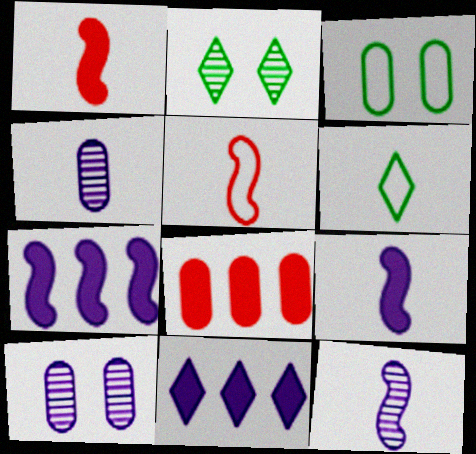[[1, 4, 6], 
[3, 4, 8]]